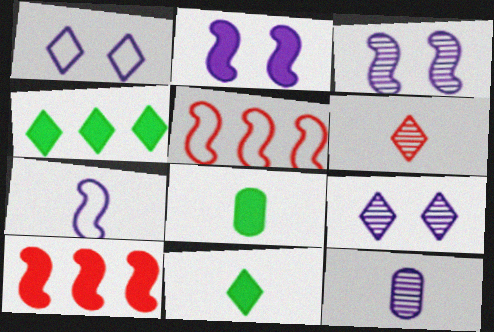[[1, 4, 6], 
[5, 8, 9], 
[6, 7, 8]]